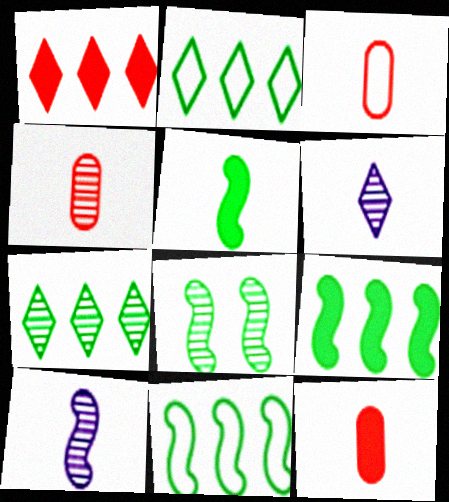[[3, 4, 12], 
[3, 5, 6], 
[5, 8, 11]]